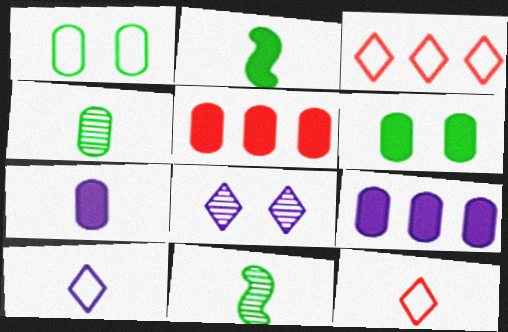[[5, 6, 7], 
[7, 11, 12]]